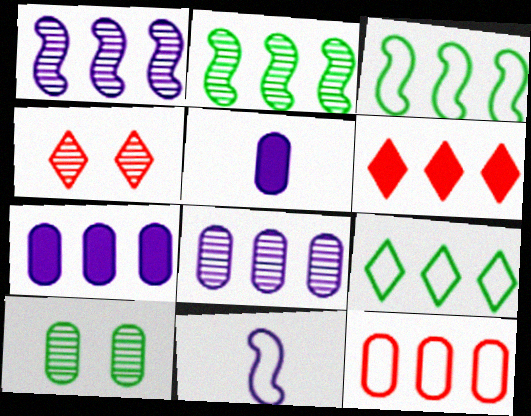[[3, 4, 5], 
[3, 6, 8], 
[5, 10, 12], 
[6, 10, 11]]